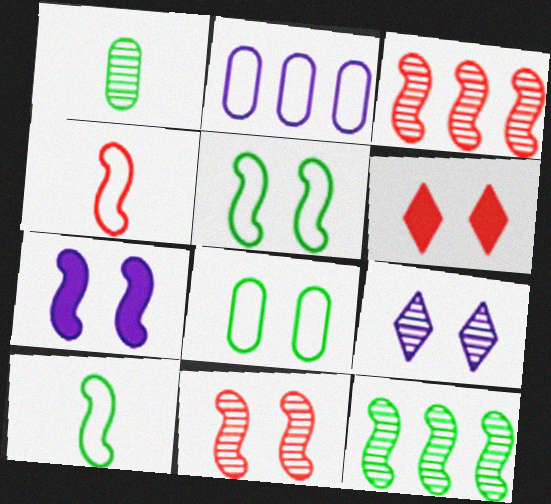[[1, 3, 9], 
[3, 7, 10], 
[4, 7, 12], 
[5, 7, 11]]